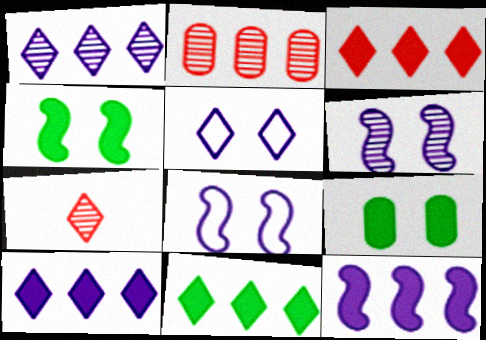[[3, 10, 11], 
[5, 7, 11]]